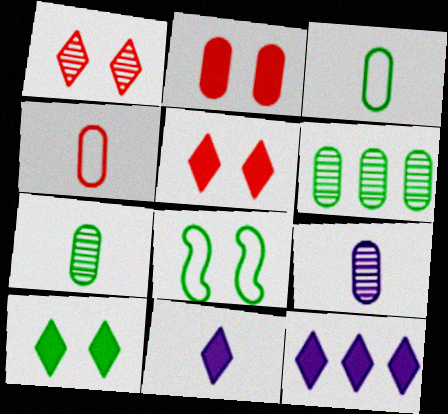[]